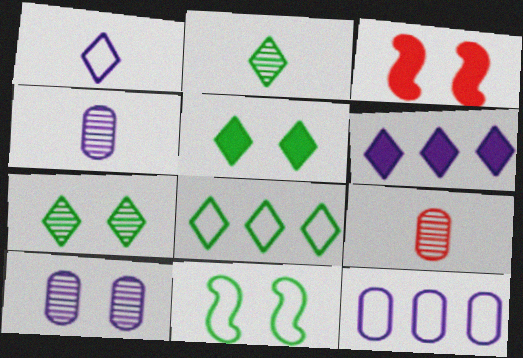[[2, 3, 12], 
[2, 5, 8], 
[3, 4, 8], 
[6, 9, 11]]